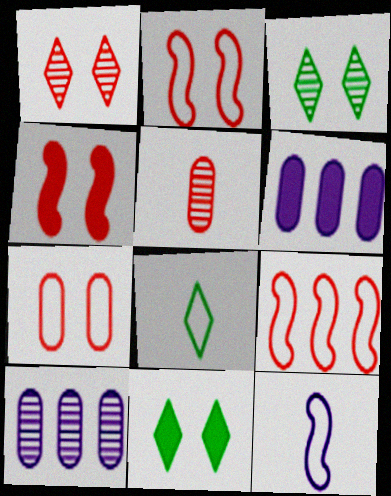[[1, 4, 7], 
[4, 8, 10]]